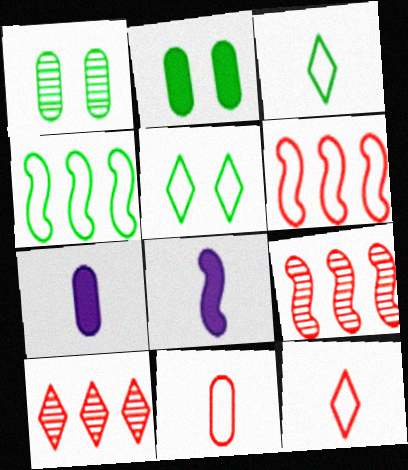[[5, 7, 9]]